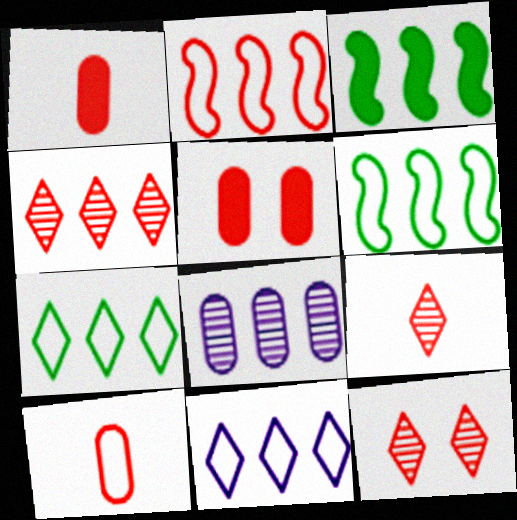[[1, 2, 12], 
[2, 5, 9], 
[4, 9, 12]]